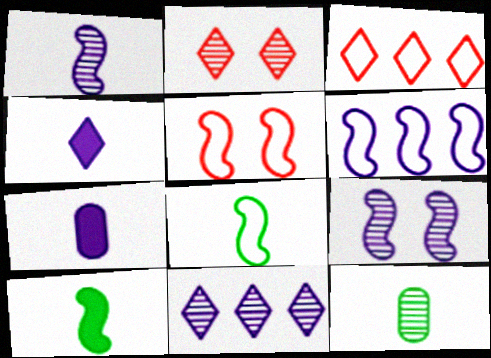[[5, 6, 8]]